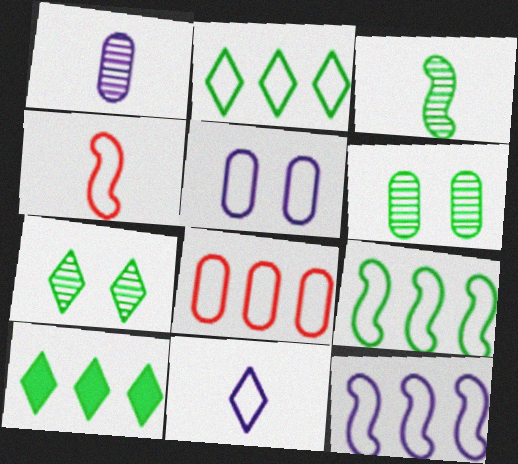[[2, 4, 5], 
[2, 8, 12], 
[5, 11, 12]]